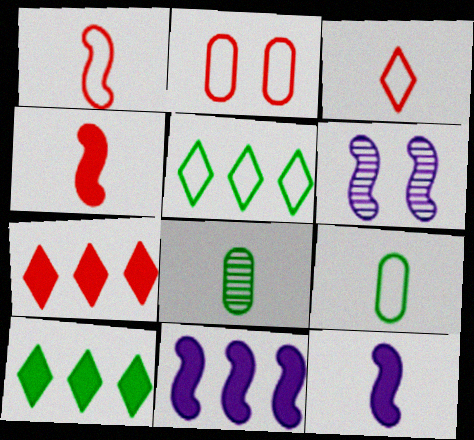[[3, 8, 12], 
[6, 7, 9]]